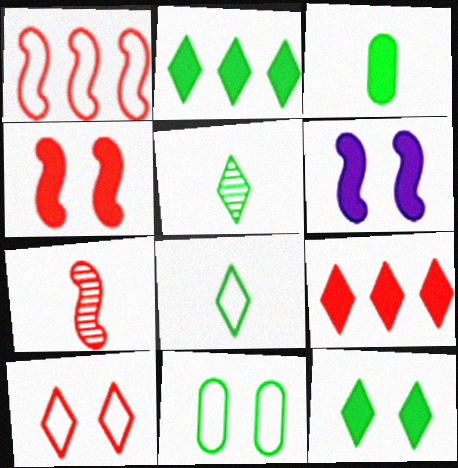[[1, 4, 7], 
[3, 6, 9]]